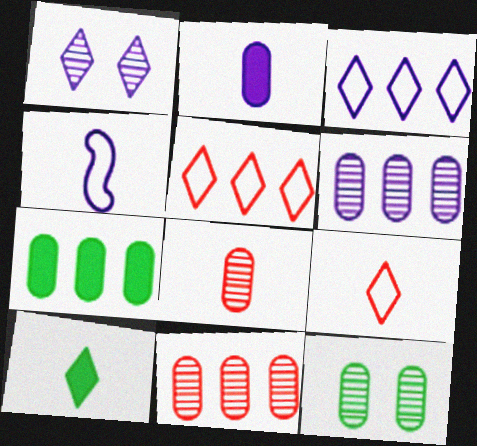[[1, 5, 10], 
[4, 8, 10], 
[6, 8, 12]]